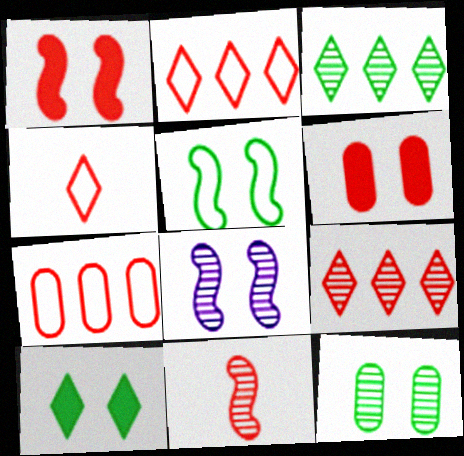[[1, 5, 8], 
[2, 6, 11], 
[5, 10, 12]]